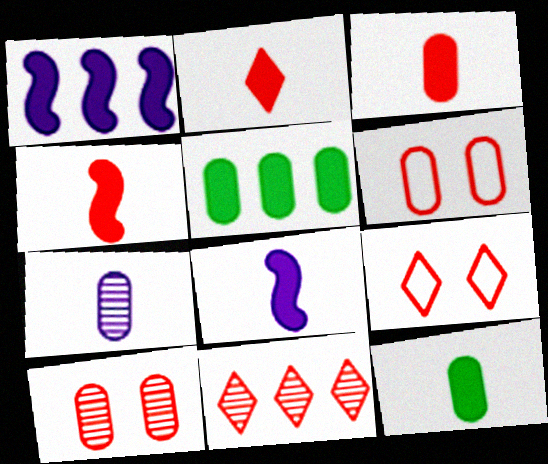[[2, 3, 4], 
[2, 8, 12], 
[2, 9, 11], 
[4, 6, 11], 
[5, 6, 7]]